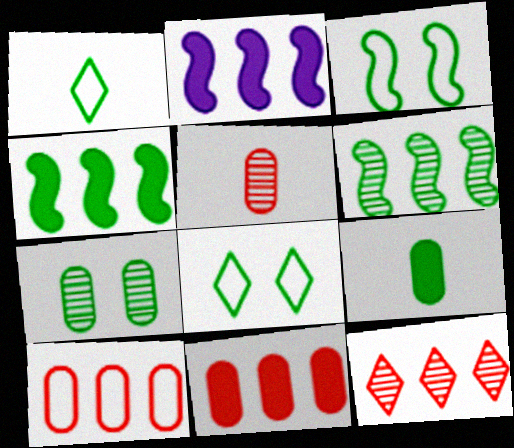[[1, 4, 7], 
[2, 5, 8], 
[6, 8, 9]]